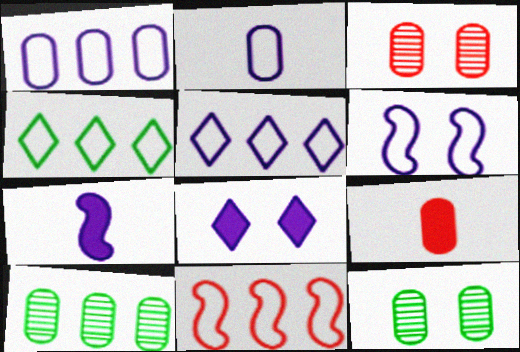[[1, 4, 11], 
[1, 9, 12], 
[2, 5, 6], 
[3, 4, 7]]